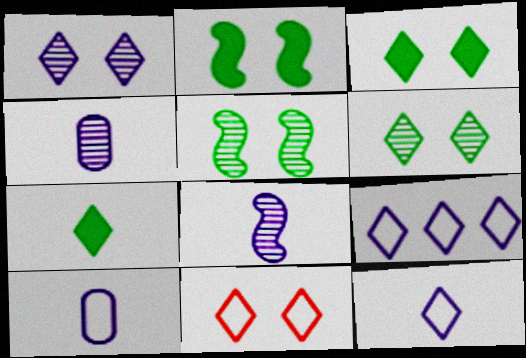[[1, 3, 11]]